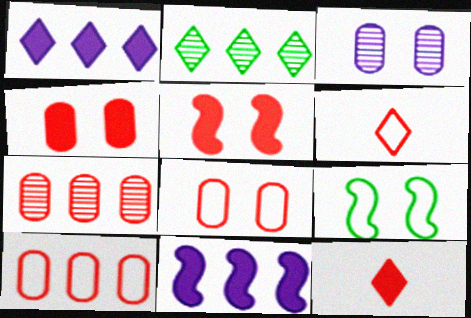[[2, 10, 11], 
[5, 6, 7]]